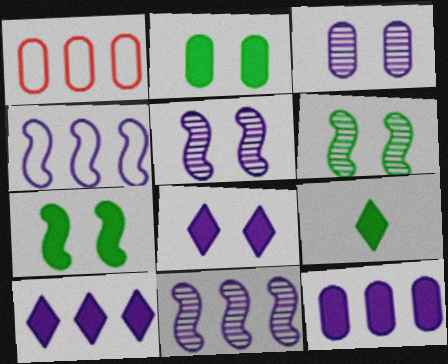[[1, 5, 9]]